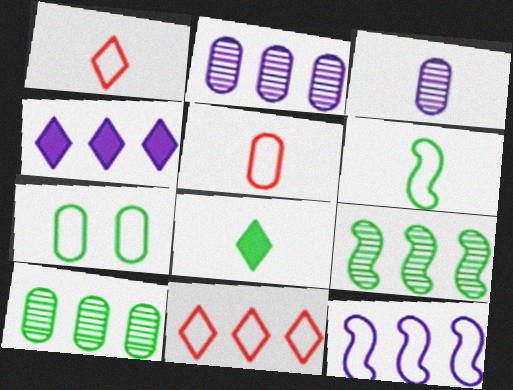[[1, 7, 12], 
[2, 4, 12], 
[7, 8, 9]]